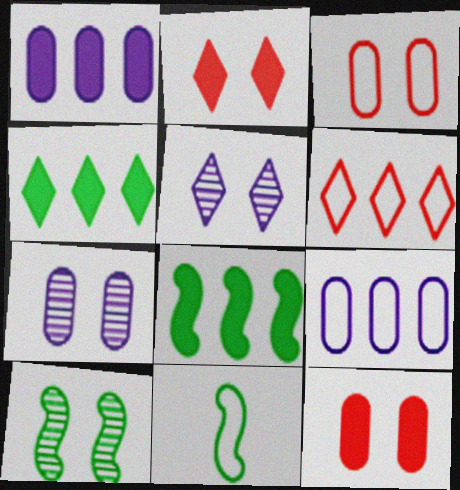[[8, 10, 11]]